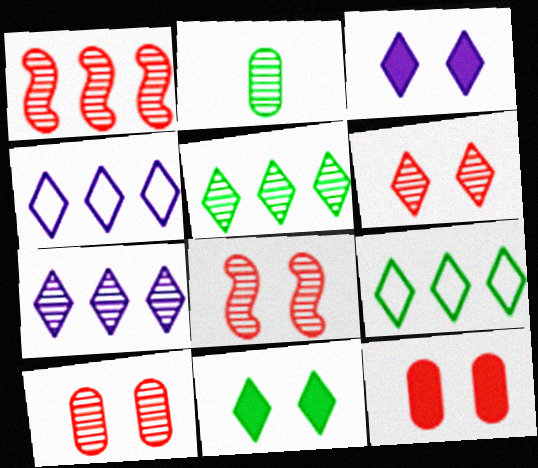[[2, 7, 8], 
[6, 8, 10]]